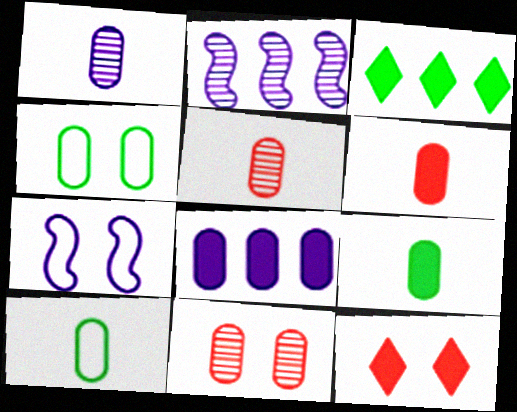[[1, 6, 10], 
[2, 10, 12], 
[3, 5, 7], 
[4, 5, 8], 
[8, 10, 11]]